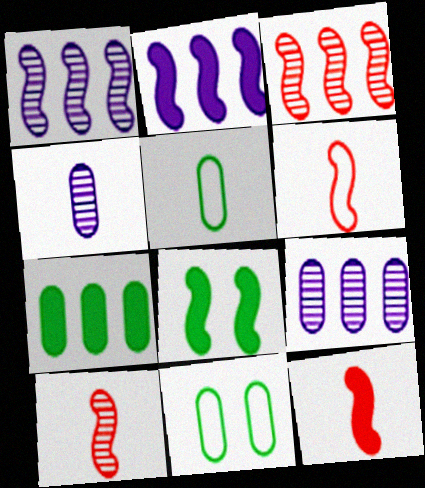[[1, 6, 8], 
[2, 8, 12], 
[6, 10, 12]]